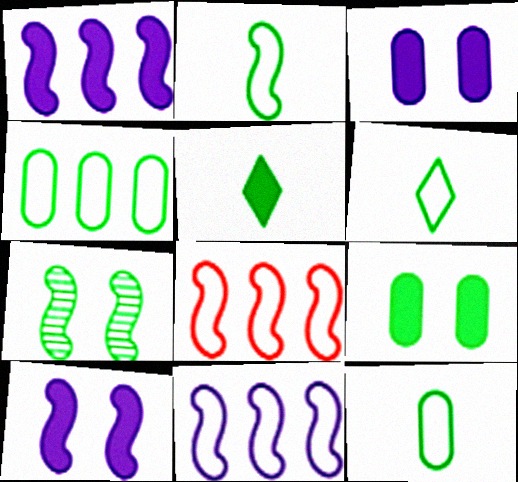[[2, 6, 12], 
[4, 5, 7]]